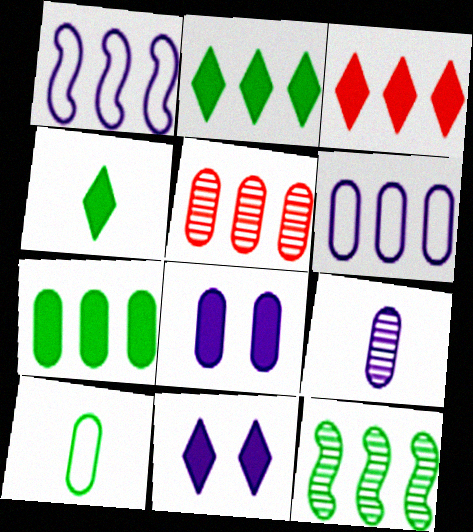[[1, 2, 5], 
[1, 9, 11], 
[3, 4, 11], 
[3, 6, 12], 
[5, 6, 7], 
[5, 8, 10], 
[6, 8, 9]]